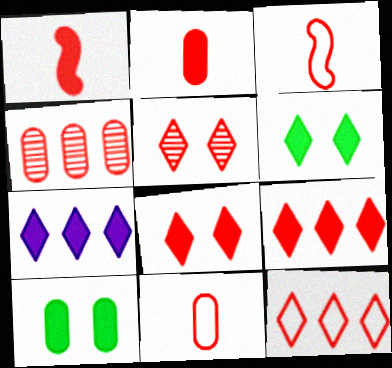[[1, 7, 10], 
[3, 4, 8]]